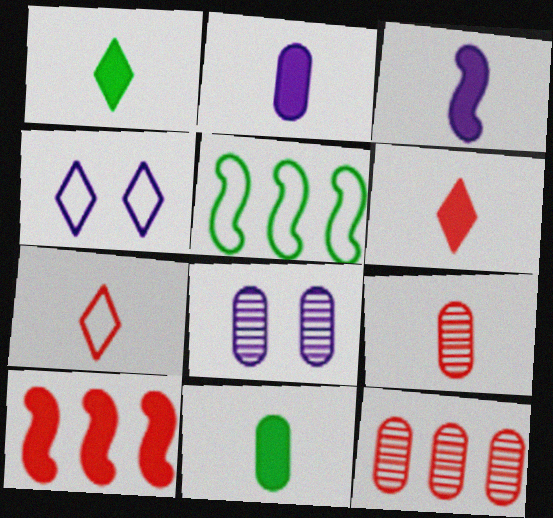[[3, 6, 11], 
[5, 6, 8]]